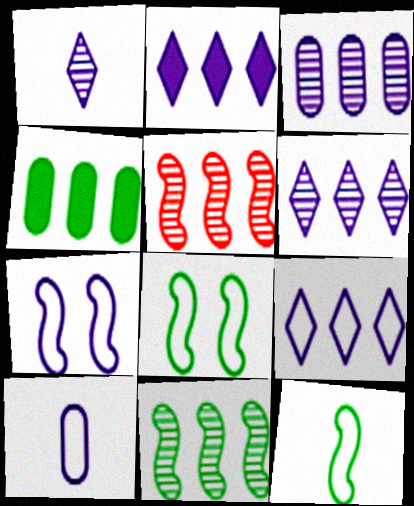[[2, 6, 9], 
[4, 5, 9], 
[7, 9, 10]]